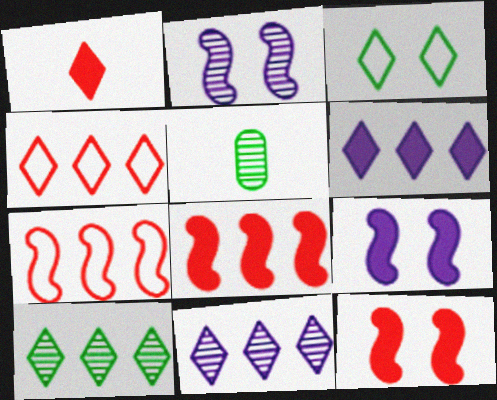[[1, 3, 11], 
[4, 5, 9], 
[4, 6, 10]]